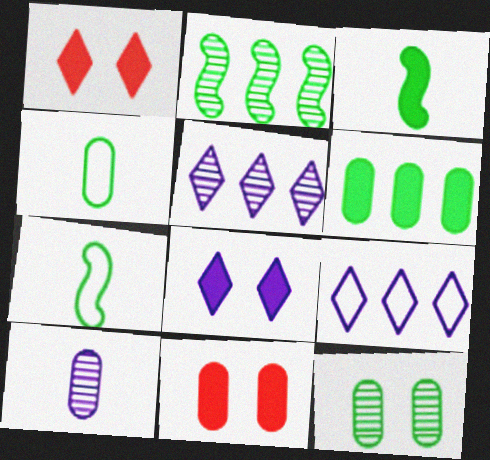[[4, 6, 12], 
[5, 7, 11]]